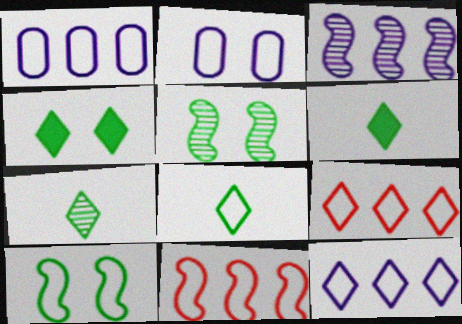[[2, 8, 11], 
[6, 7, 8]]